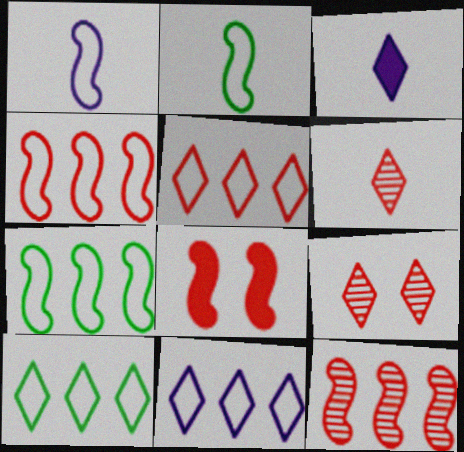[[3, 9, 10], 
[5, 10, 11]]